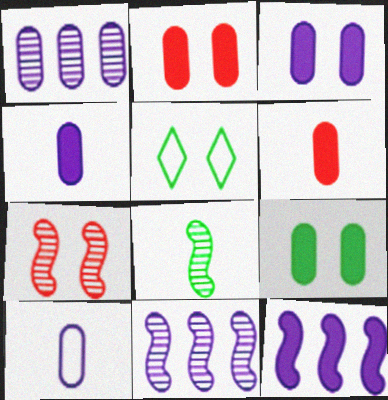[[1, 3, 10], 
[2, 3, 9], 
[3, 5, 7], 
[5, 6, 11], 
[7, 8, 11]]